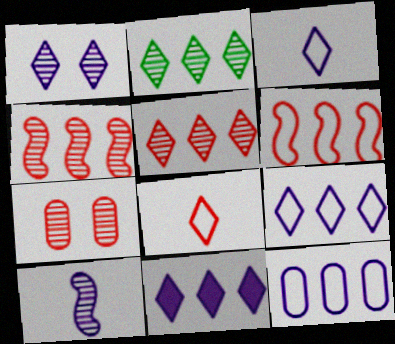[[1, 3, 11], 
[2, 7, 10]]